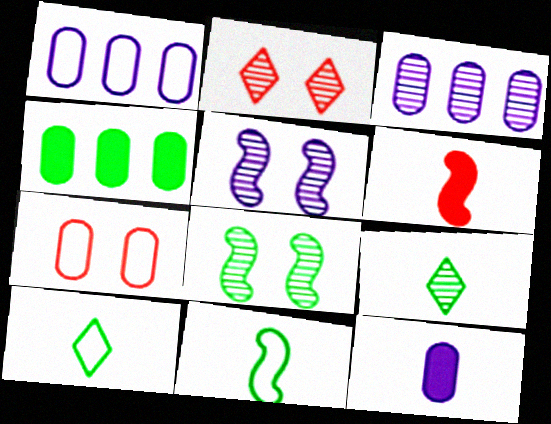[[4, 8, 10]]